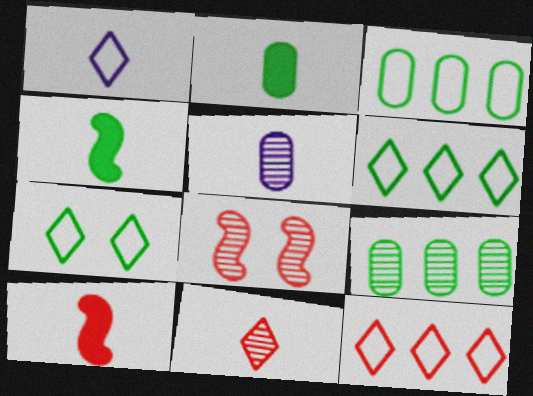[[1, 7, 12], 
[4, 7, 9]]